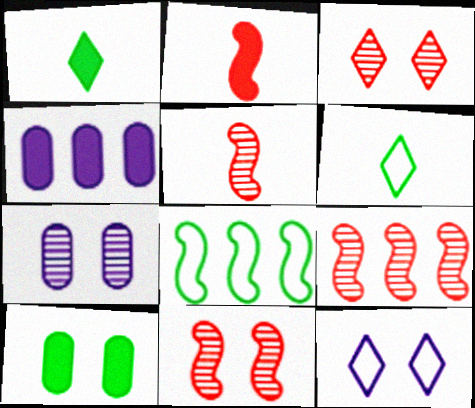[[4, 6, 11], 
[5, 9, 11], 
[10, 11, 12]]